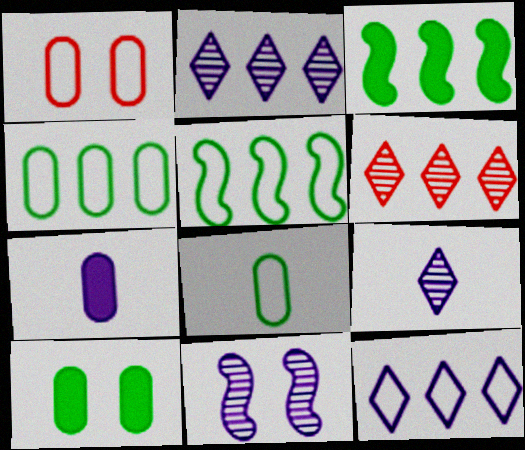[[1, 3, 9], 
[7, 11, 12]]